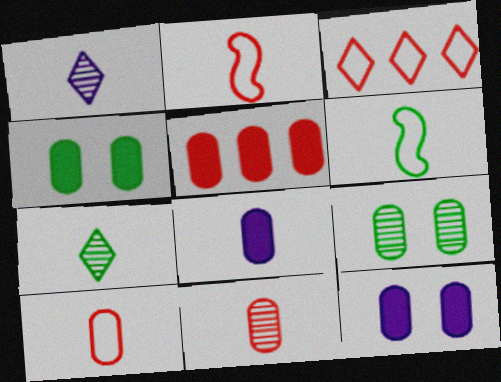[[2, 7, 8], 
[4, 5, 8]]